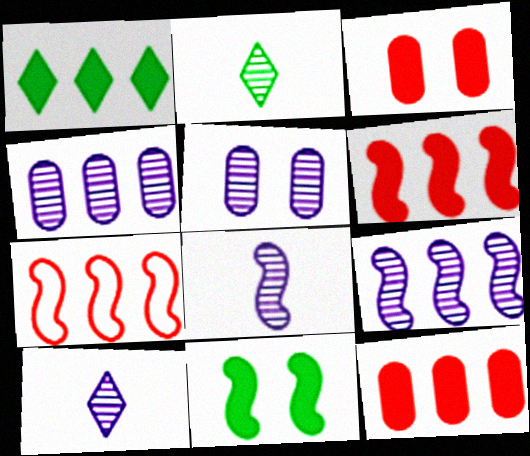[[1, 4, 7], 
[5, 9, 10], 
[7, 8, 11]]